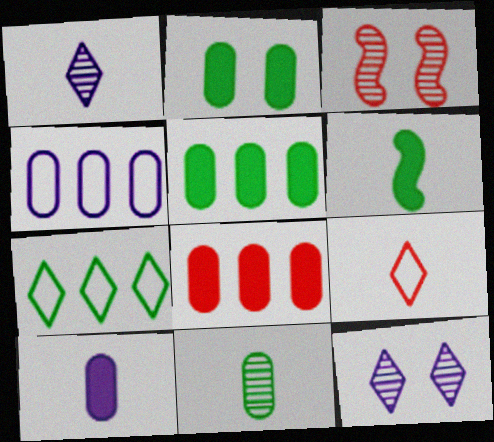[[2, 8, 10], 
[3, 7, 10], 
[3, 8, 9]]